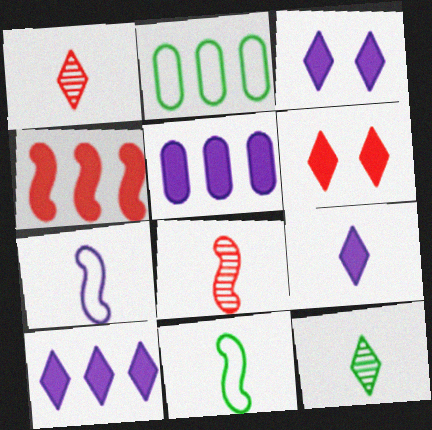[[2, 3, 8], 
[3, 9, 10]]